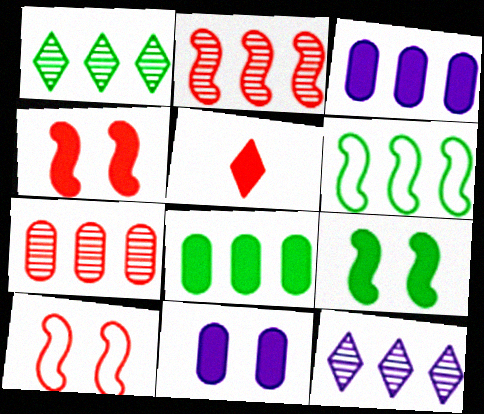[[1, 6, 8], 
[3, 5, 9], 
[5, 7, 10]]